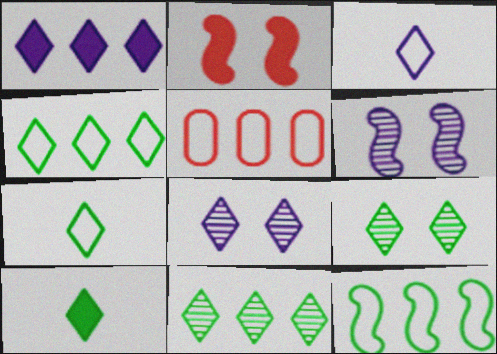[[1, 3, 8], 
[4, 9, 10], 
[5, 6, 10]]